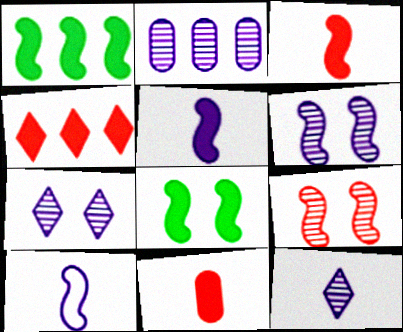[[1, 9, 10], 
[2, 6, 12]]